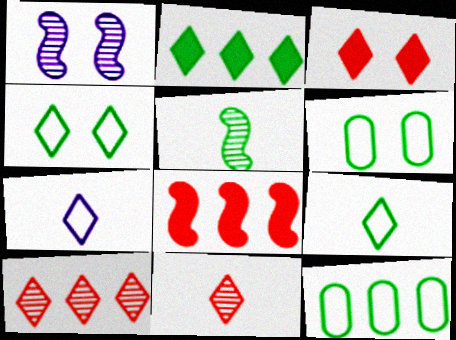[[1, 3, 6], 
[2, 5, 6]]